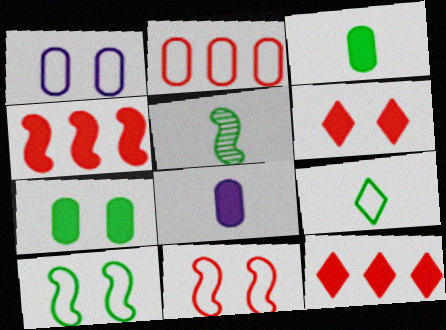[[1, 5, 12], 
[3, 5, 9]]